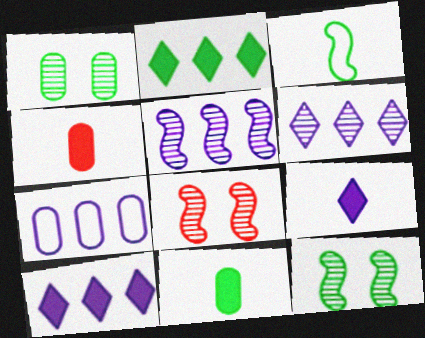[[1, 2, 3], 
[1, 4, 7], 
[5, 7, 10]]